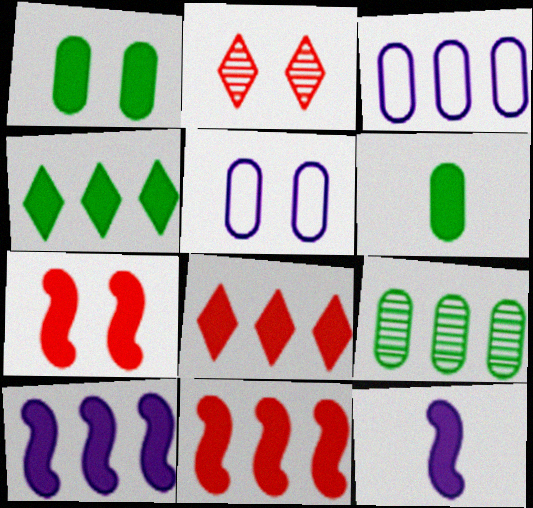[[1, 8, 12]]